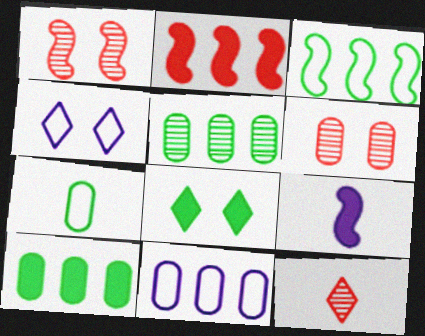[[1, 3, 9], 
[7, 9, 12]]